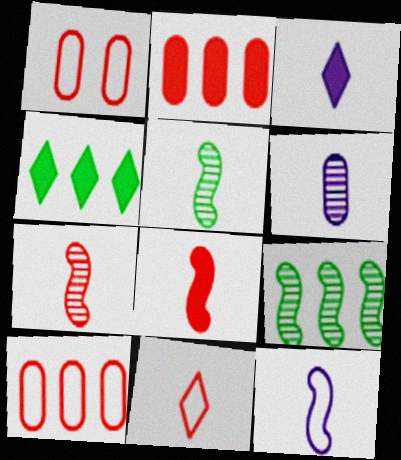[[1, 3, 9], 
[3, 6, 12], 
[5, 8, 12]]